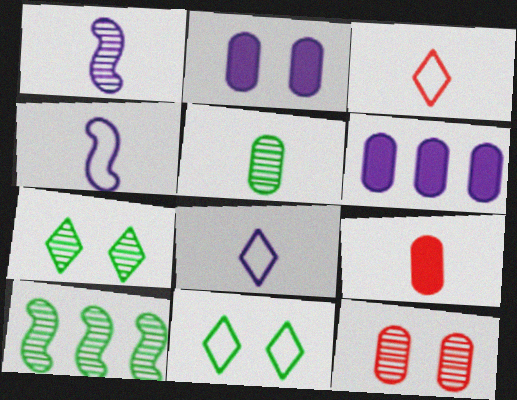[[2, 3, 10], 
[5, 7, 10]]